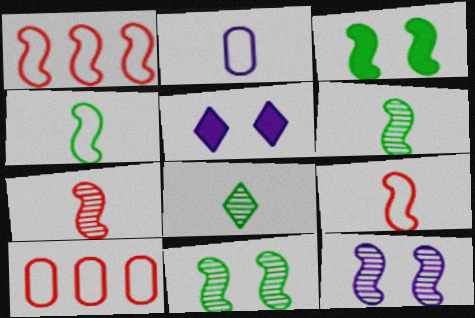[[5, 6, 10]]